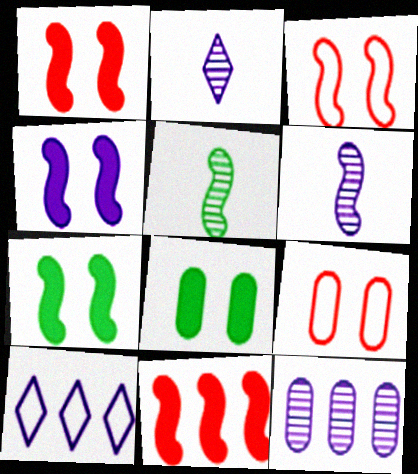[[1, 4, 7]]